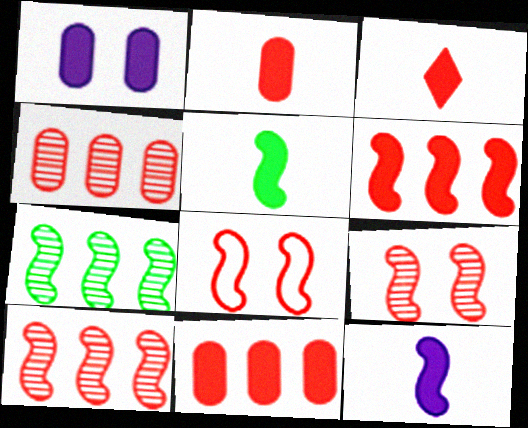[[3, 4, 8], 
[7, 8, 12]]